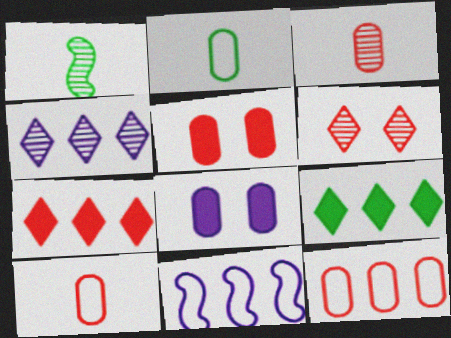[[3, 5, 12]]